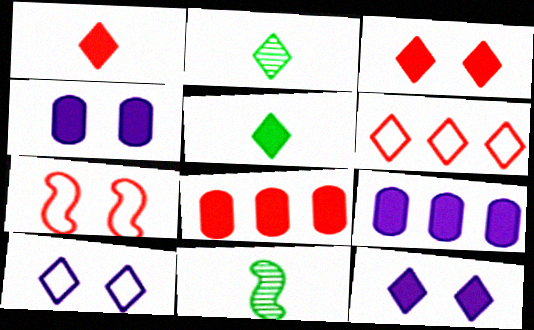[[2, 6, 12], 
[2, 7, 9], 
[4, 6, 11], 
[8, 10, 11]]